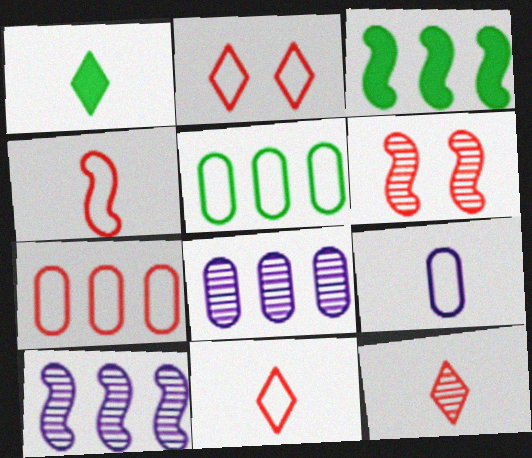[[2, 4, 7]]